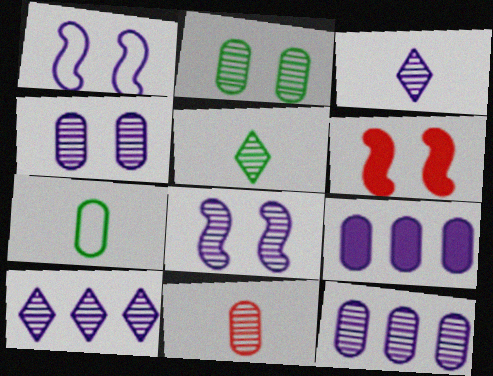[[1, 3, 9], 
[2, 11, 12], 
[3, 8, 12], 
[6, 7, 10]]